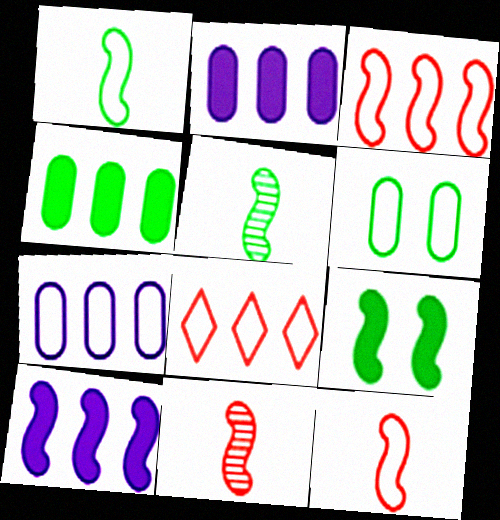[]